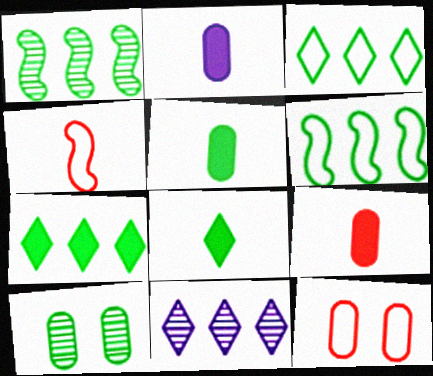[[2, 5, 9], 
[6, 8, 10]]